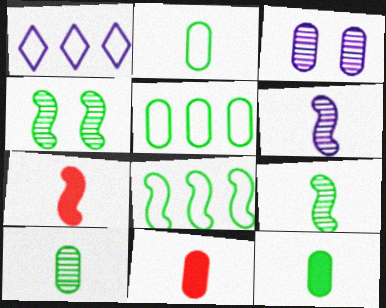[[1, 4, 11], 
[2, 10, 12], 
[3, 5, 11]]